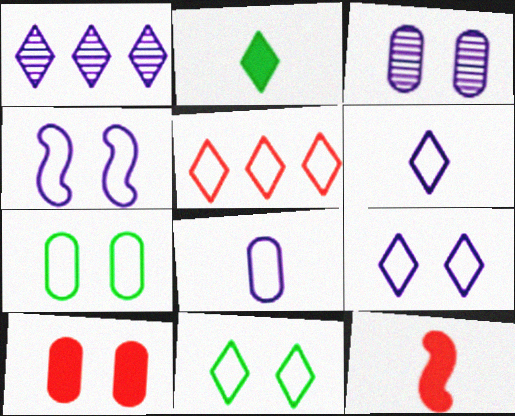[[1, 7, 12], 
[3, 7, 10], 
[5, 6, 11]]